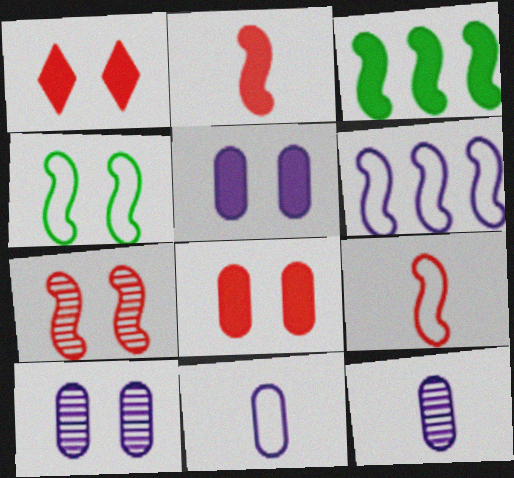[[1, 4, 10], 
[4, 6, 9]]